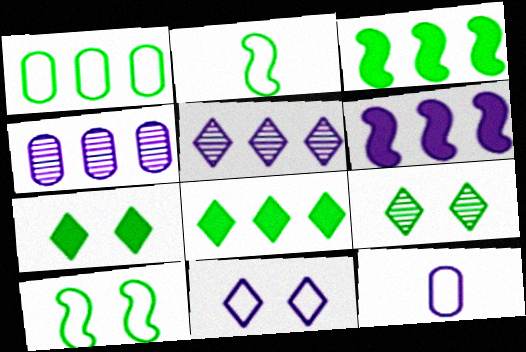[]